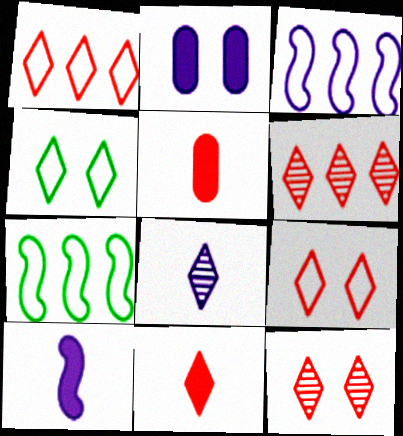[[1, 11, 12], 
[2, 3, 8], 
[6, 9, 11]]